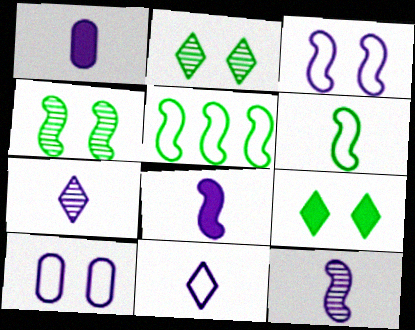[[1, 11, 12]]